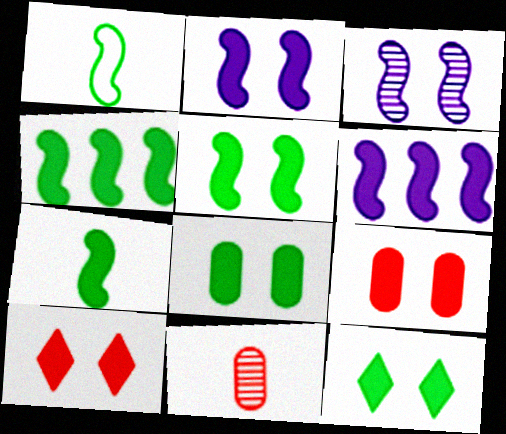[[2, 8, 10], 
[2, 9, 12], 
[4, 5, 7], 
[5, 8, 12]]